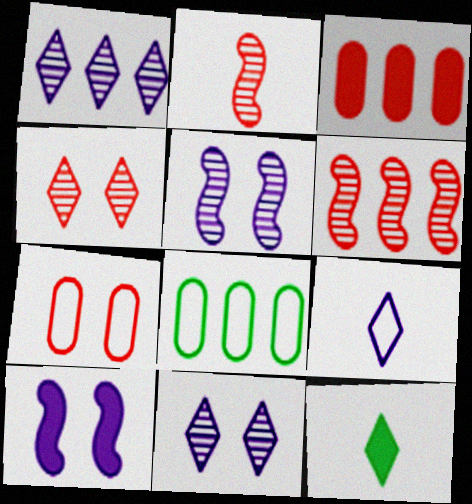[[3, 10, 12]]